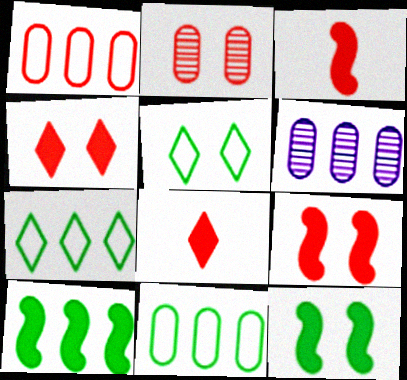[[3, 5, 6]]